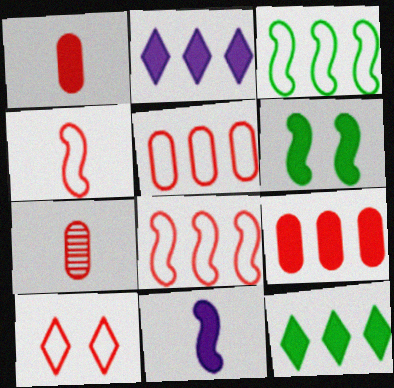[[1, 2, 6], 
[4, 5, 10]]